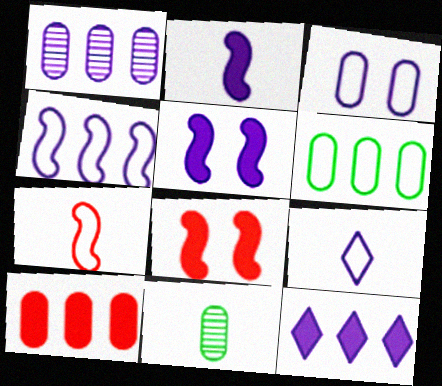[[1, 4, 12], 
[1, 5, 9], 
[1, 6, 10], 
[3, 4, 9], 
[3, 10, 11]]